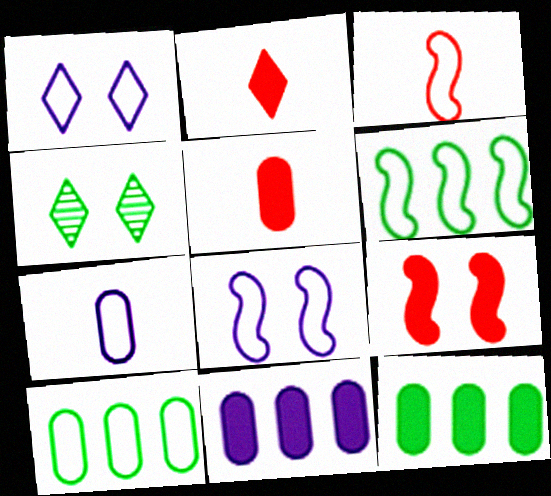[[1, 3, 10], 
[3, 4, 11], 
[3, 6, 8]]